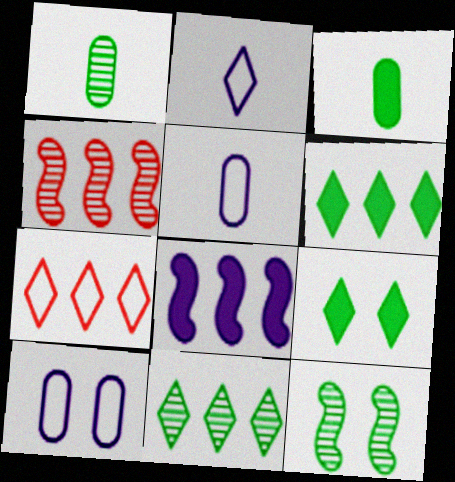[[1, 11, 12], 
[4, 5, 9]]